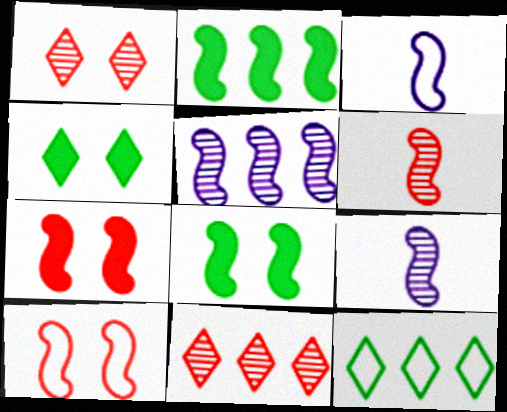[[2, 9, 10]]